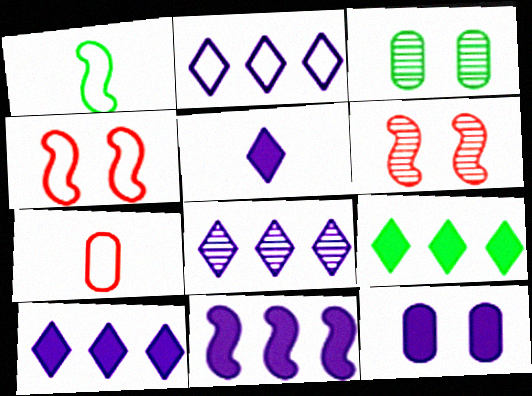[[1, 3, 9], 
[1, 6, 11], 
[2, 8, 10], 
[5, 11, 12]]